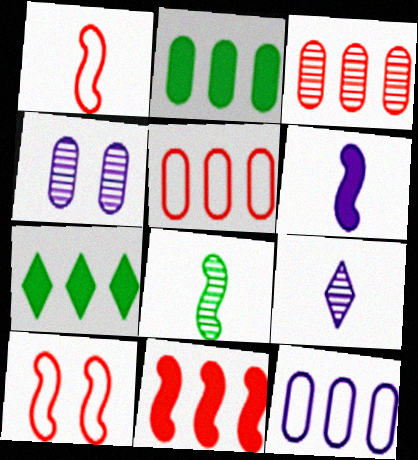[[1, 4, 7], 
[1, 6, 8], 
[2, 3, 12], 
[2, 9, 10]]